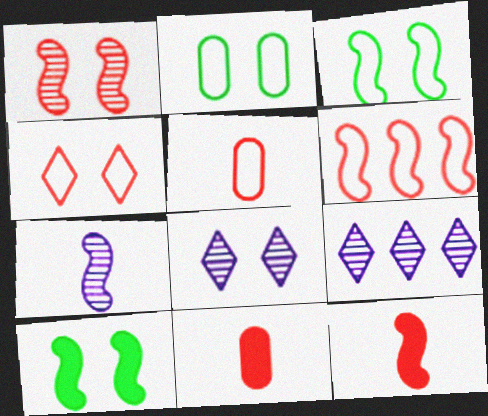[[1, 6, 12], 
[2, 9, 12], 
[3, 9, 11], 
[4, 5, 6], 
[5, 9, 10], 
[6, 7, 10]]